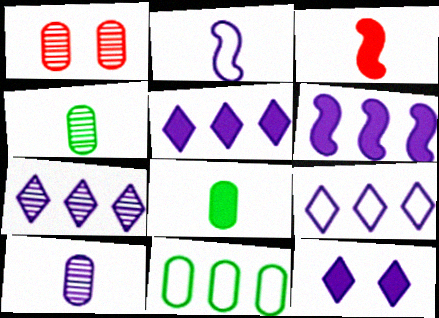[[5, 7, 9]]